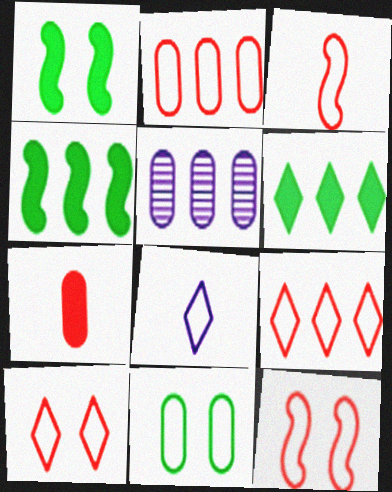[[2, 3, 10], 
[4, 5, 9], 
[5, 7, 11]]